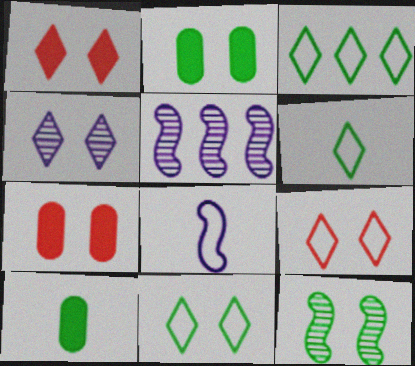[[1, 4, 11], 
[2, 11, 12], 
[3, 6, 11], 
[3, 10, 12], 
[5, 6, 7], 
[5, 9, 10]]